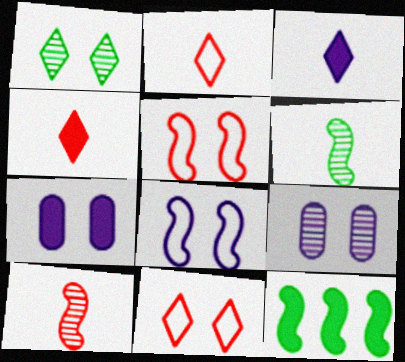[[1, 5, 7], 
[2, 9, 12], 
[4, 7, 12], 
[8, 10, 12]]